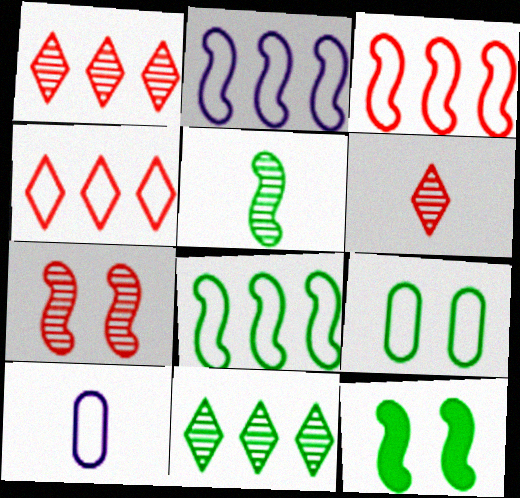[[1, 10, 12], 
[2, 3, 8], 
[5, 8, 12]]